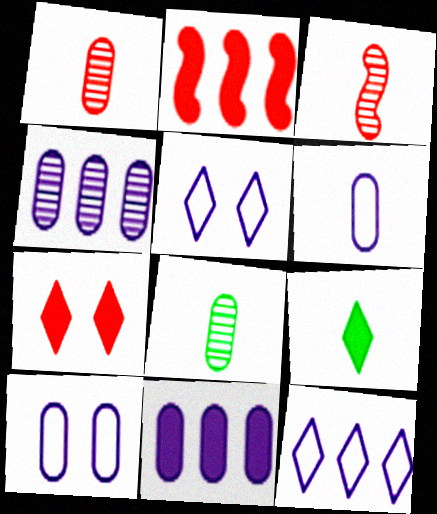[[2, 5, 8], 
[3, 6, 9]]